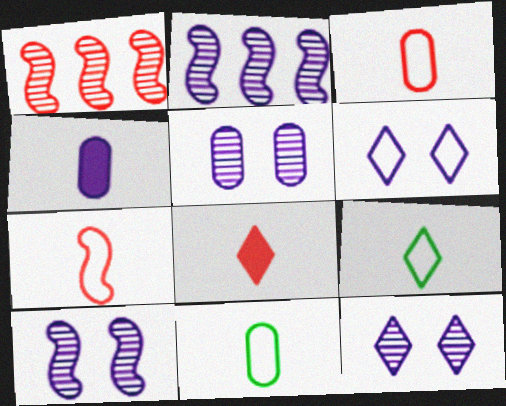[[2, 4, 6], 
[5, 10, 12]]